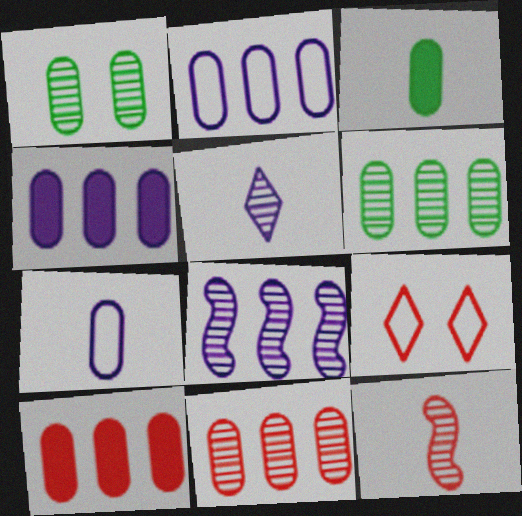[[1, 7, 10], 
[2, 6, 10], 
[3, 8, 9], 
[9, 10, 12]]